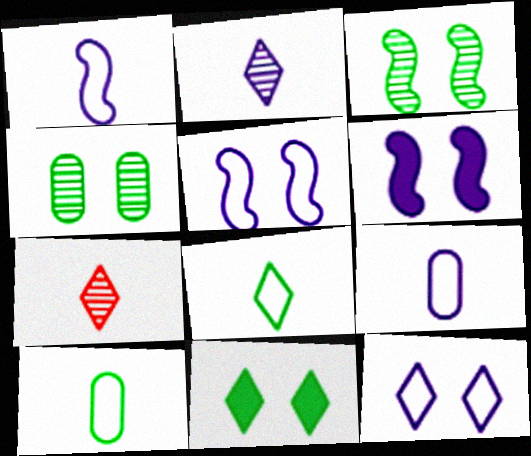[]